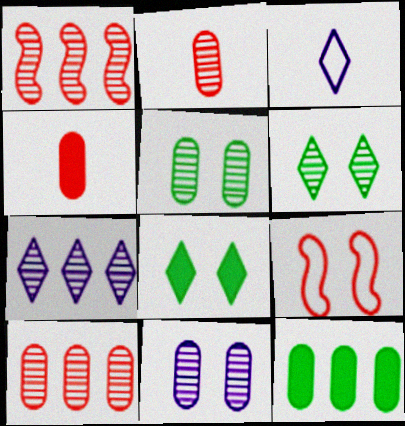[[8, 9, 11]]